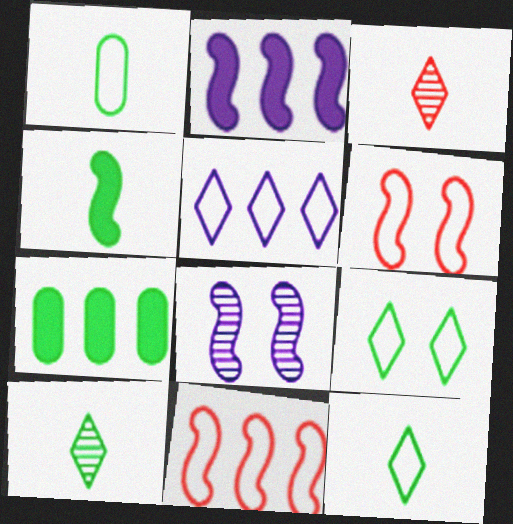[[1, 4, 10], 
[1, 5, 6], 
[4, 8, 11]]